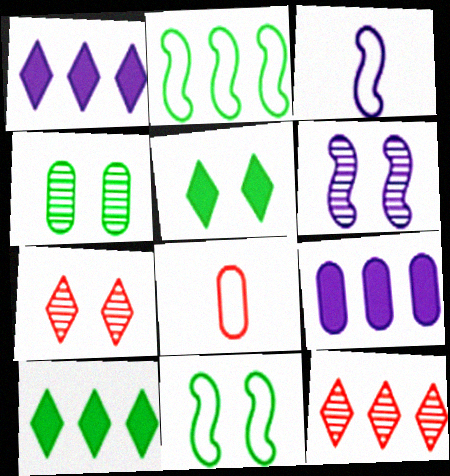[[2, 9, 12], 
[4, 5, 11], 
[4, 6, 7], 
[4, 8, 9], 
[6, 8, 10]]